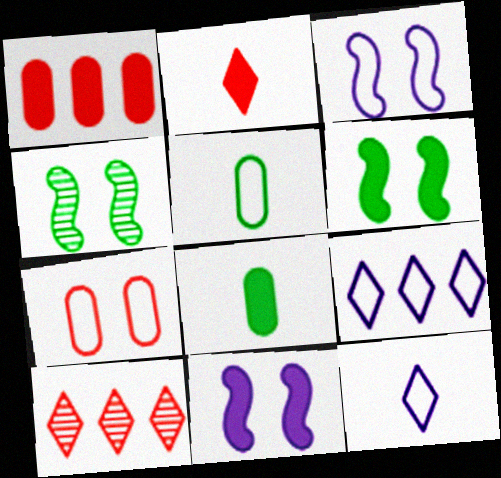[[1, 4, 12], 
[3, 8, 10], 
[5, 10, 11]]